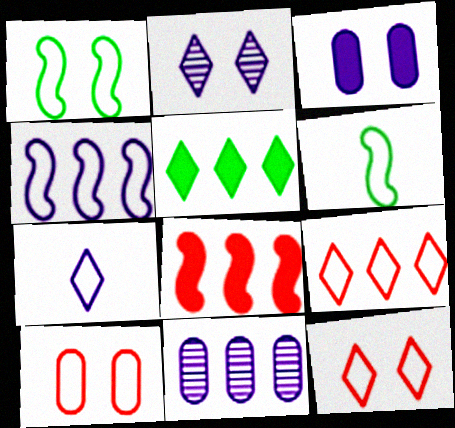[]